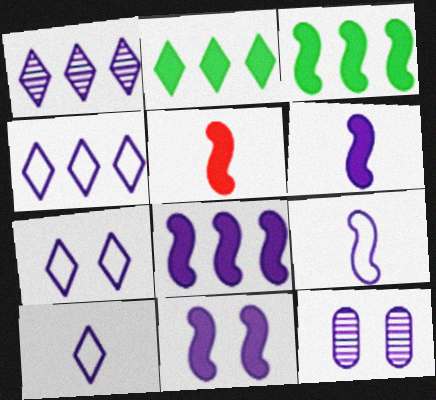[[3, 5, 11], 
[4, 6, 12], 
[4, 7, 10], 
[6, 8, 11], 
[7, 11, 12], 
[8, 10, 12]]